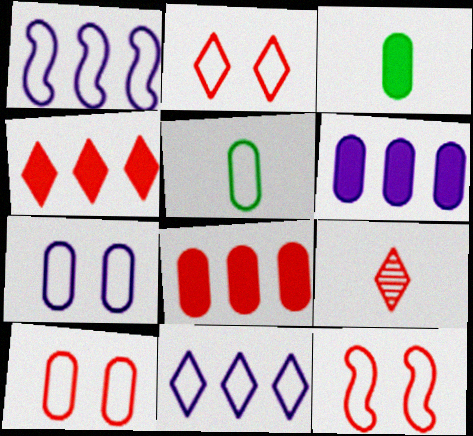[[1, 2, 5], 
[2, 4, 9], 
[2, 10, 12], 
[5, 11, 12], 
[8, 9, 12]]